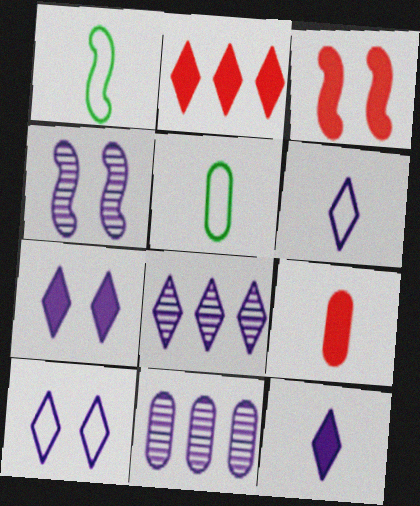[[2, 3, 9], 
[2, 4, 5], 
[3, 5, 8], 
[6, 7, 8], 
[8, 10, 12]]